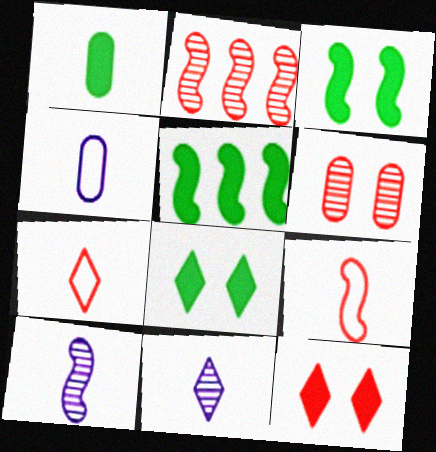[[1, 5, 8], 
[1, 7, 10], 
[1, 9, 11], 
[2, 4, 8]]